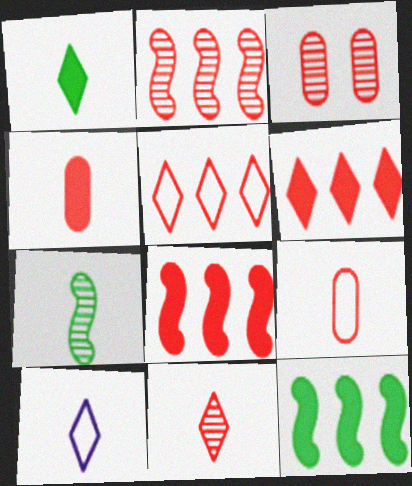[[1, 10, 11], 
[2, 3, 11], 
[3, 10, 12], 
[4, 7, 10]]